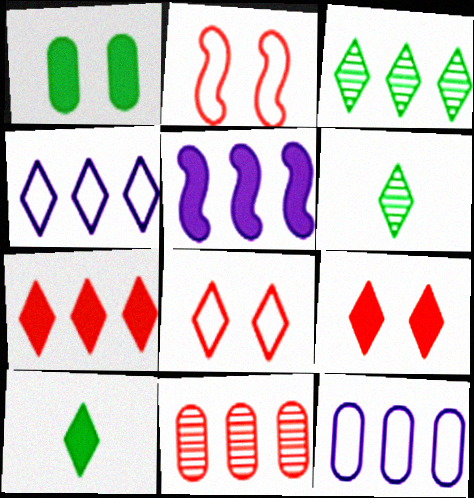[[3, 4, 7], 
[4, 6, 9]]